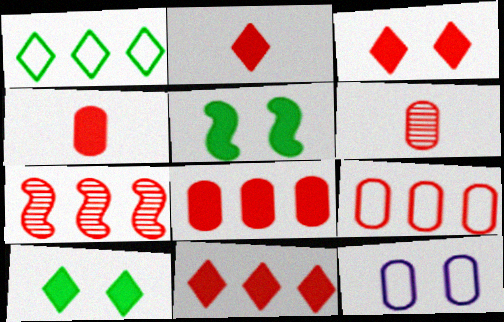[[2, 3, 11], 
[7, 9, 11]]